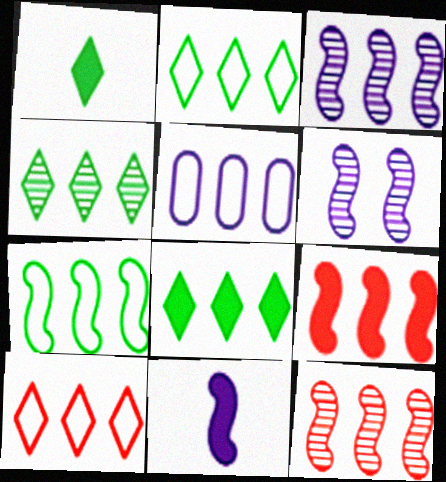[[2, 4, 8], 
[3, 7, 9], 
[4, 5, 9], 
[5, 7, 10], 
[5, 8, 12]]